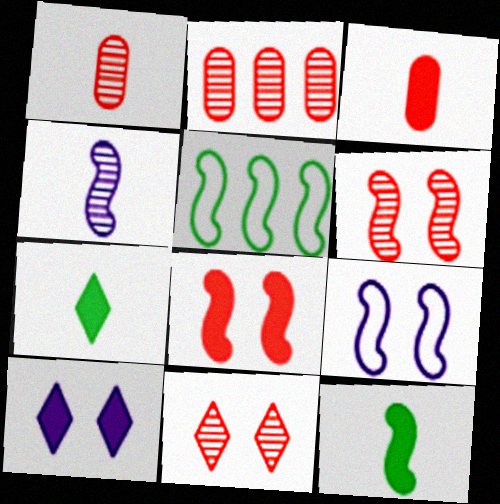[[1, 5, 10], 
[2, 7, 9], 
[4, 5, 8]]